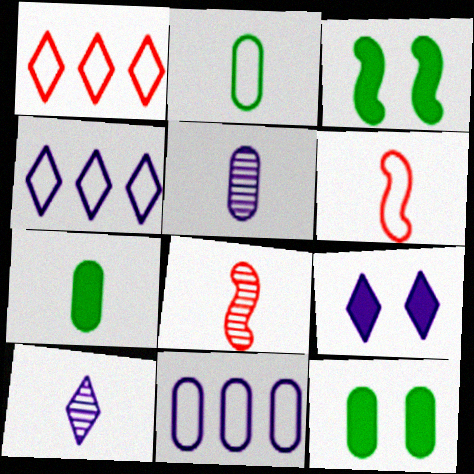[[1, 3, 5], 
[4, 8, 12], 
[4, 9, 10], 
[6, 7, 10]]